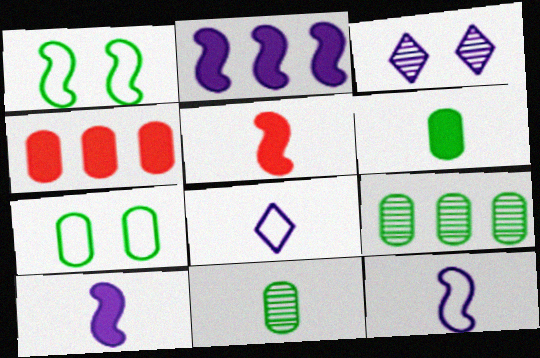[[5, 8, 11], 
[6, 7, 9]]